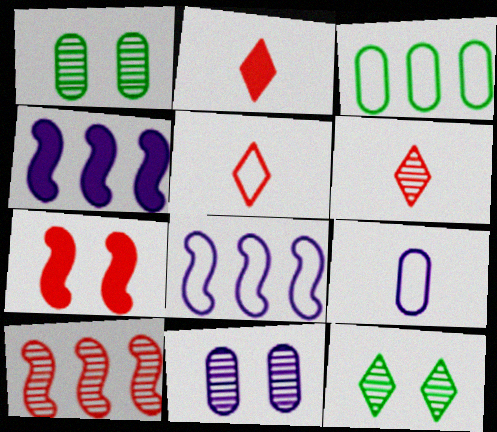[[1, 2, 8], 
[1, 4, 5], 
[2, 5, 6]]